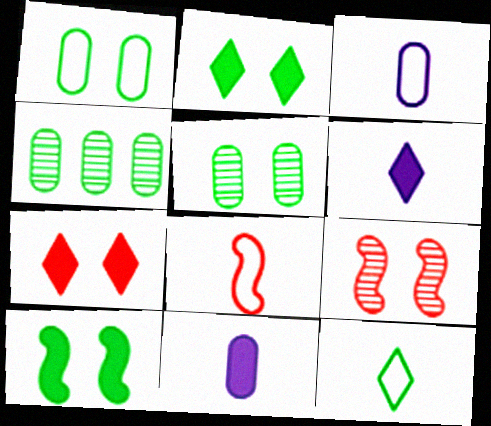[[3, 8, 12], 
[4, 10, 12]]